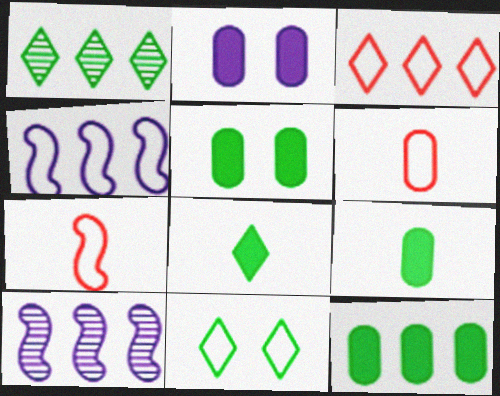[[1, 2, 7], 
[1, 8, 11], 
[3, 10, 12], 
[4, 6, 11], 
[5, 9, 12]]